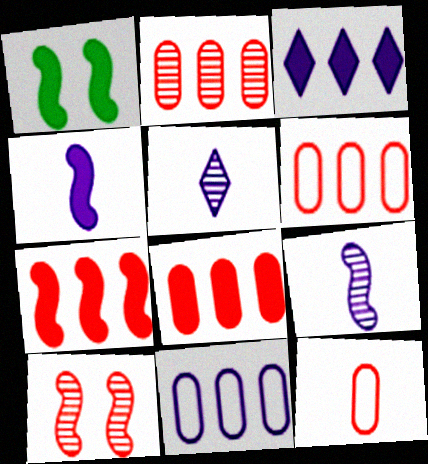[[1, 4, 7], 
[1, 5, 6], 
[2, 6, 8]]